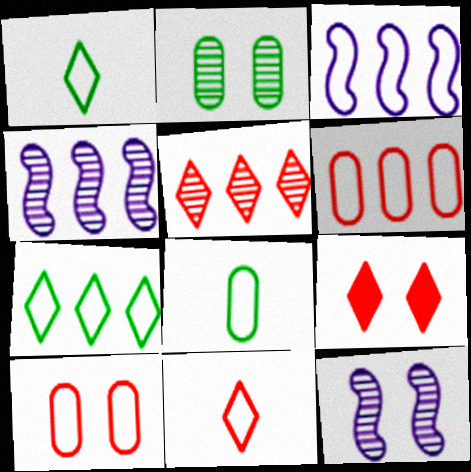[[1, 3, 10], 
[3, 6, 7], 
[4, 8, 9], 
[5, 9, 11]]